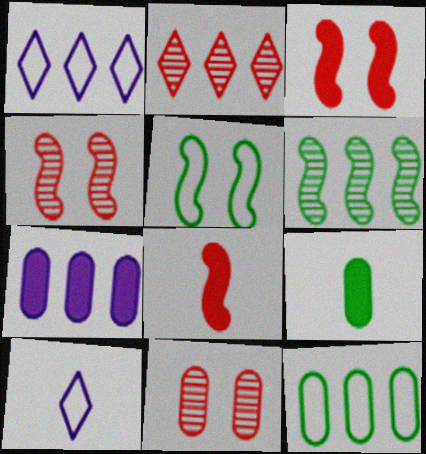[[1, 4, 9]]